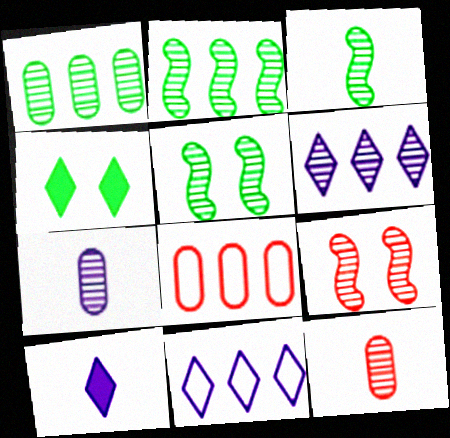[[2, 3, 5], 
[5, 6, 12], 
[5, 8, 10]]